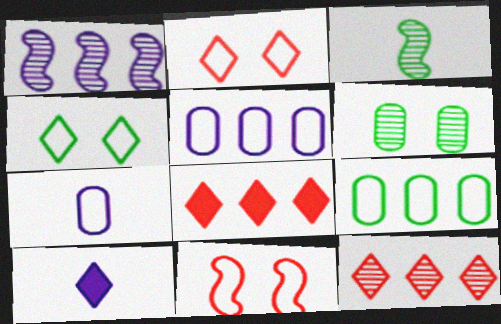[[1, 8, 9], 
[4, 10, 12]]